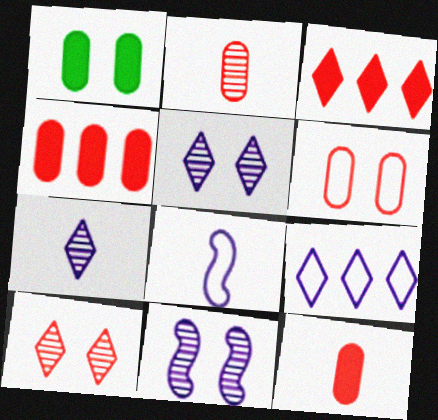[[2, 4, 6]]